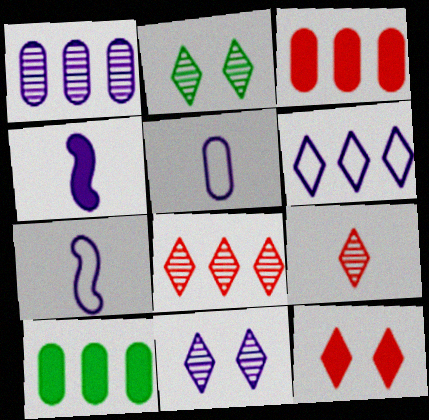[[2, 3, 7], 
[4, 10, 12]]